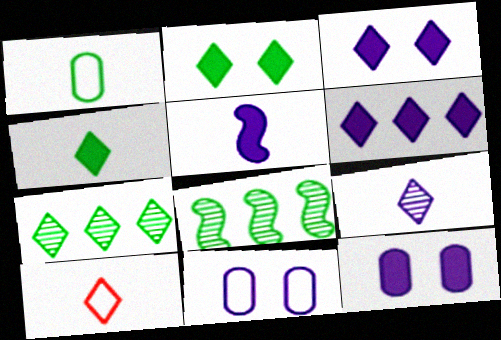[[1, 2, 8], 
[3, 7, 10], 
[4, 9, 10], 
[5, 6, 12], 
[8, 10, 12]]